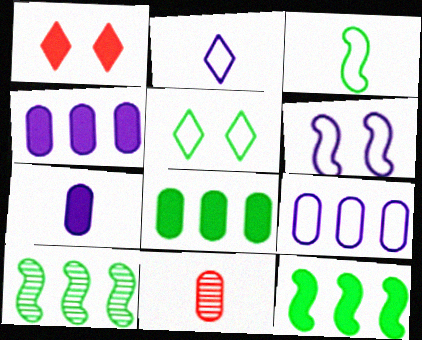[[1, 7, 12], 
[2, 6, 9]]